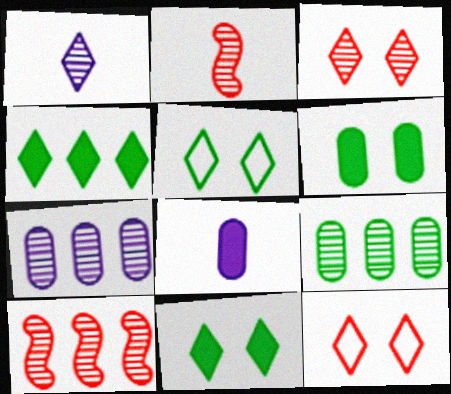[[1, 4, 12], 
[5, 8, 10]]